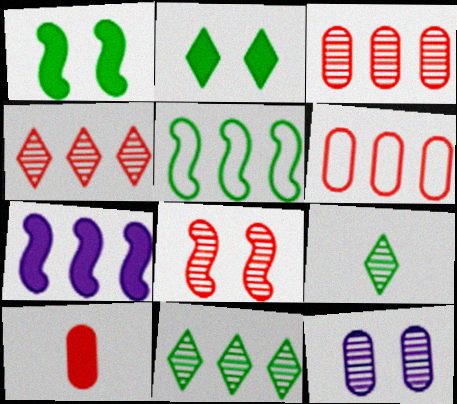[[2, 7, 10], 
[6, 7, 11]]